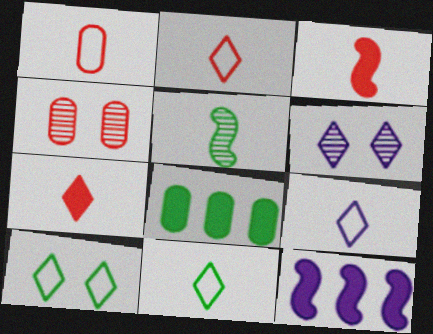[[2, 9, 11], 
[4, 11, 12], 
[5, 8, 10]]